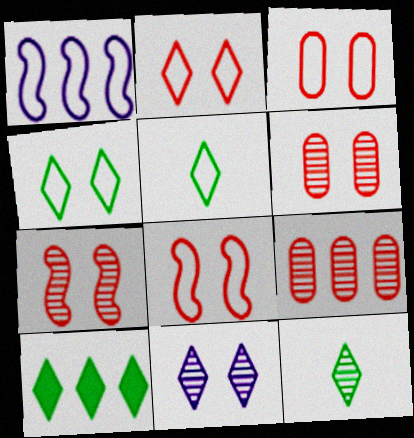[[1, 3, 5], 
[1, 9, 10], 
[2, 3, 8], 
[4, 10, 12]]